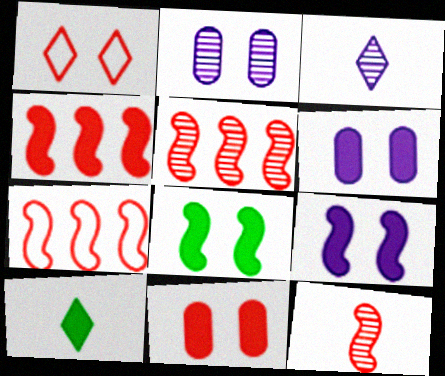[[1, 2, 8], 
[2, 7, 10], 
[4, 5, 7], 
[4, 6, 10]]